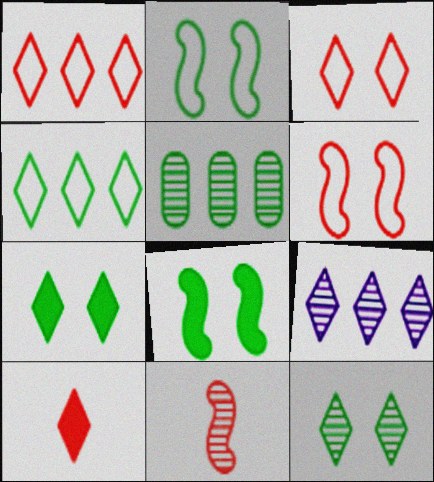[]